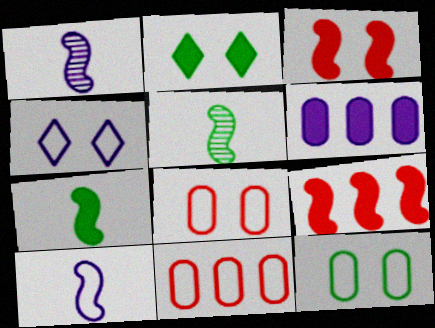[[1, 2, 11], 
[1, 4, 6]]